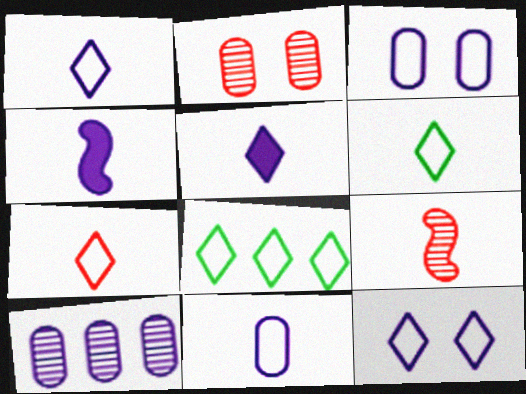[[1, 6, 7], 
[2, 4, 8], 
[4, 10, 12], 
[7, 8, 12]]